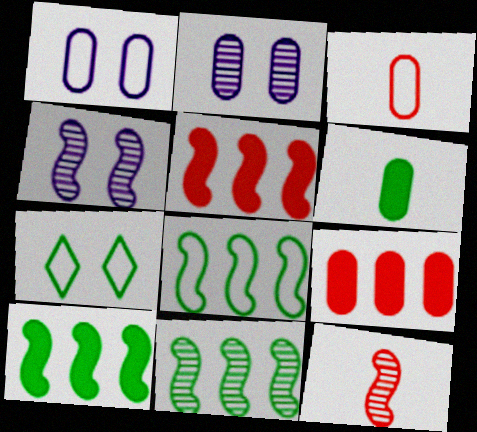[[4, 11, 12], 
[6, 7, 11], 
[8, 10, 11]]